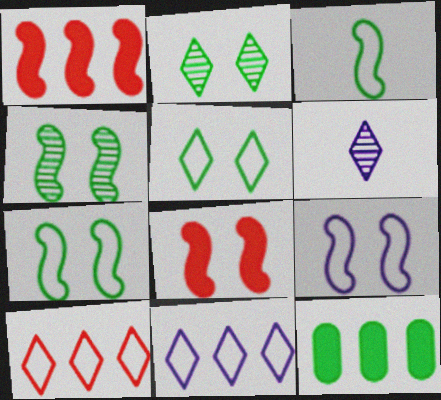[[2, 3, 12], 
[4, 8, 9]]